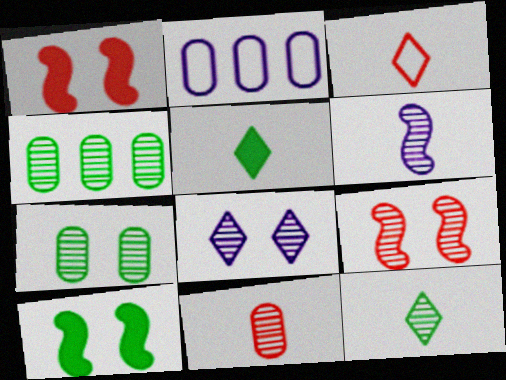[[1, 2, 12], 
[2, 5, 9], 
[6, 11, 12], 
[7, 8, 9]]